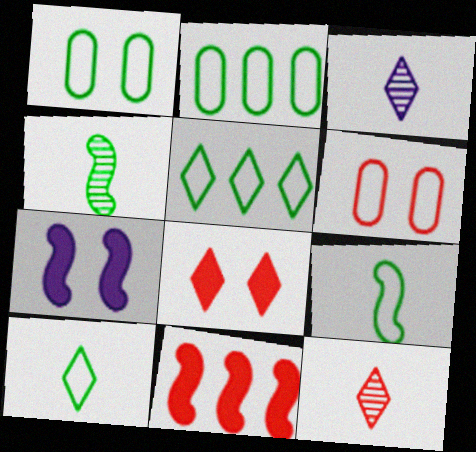[[1, 3, 11], 
[1, 5, 9], 
[2, 7, 12], 
[3, 5, 8], 
[6, 11, 12]]